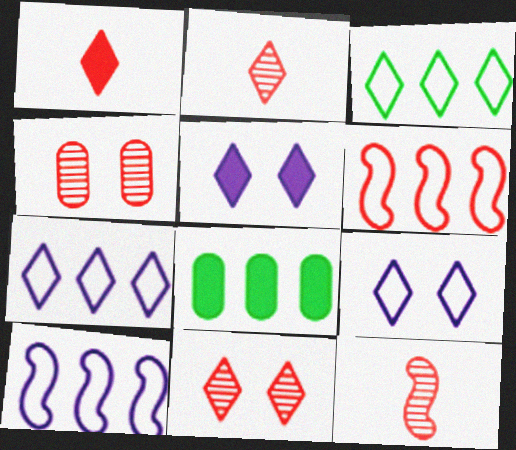[[1, 4, 6], 
[2, 3, 5], 
[8, 9, 12]]